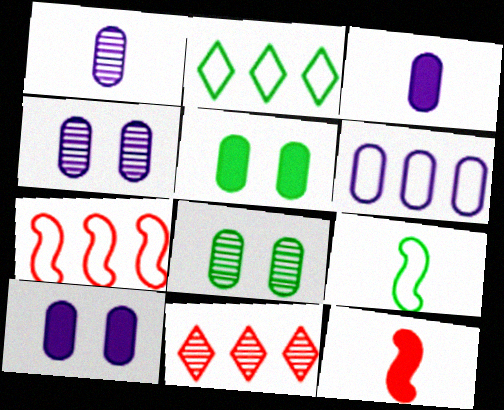[[1, 6, 10], 
[2, 4, 12], 
[2, 6, 7], 
[3, 4, 6], 
[9, 10, 11]]